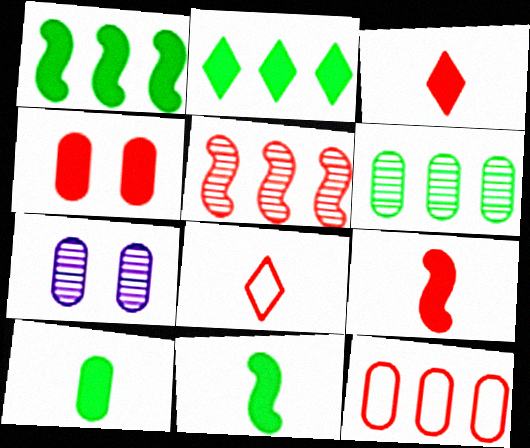[[1, 7, 8], 
[4, 5, 8], 
[7, 10, 12]]